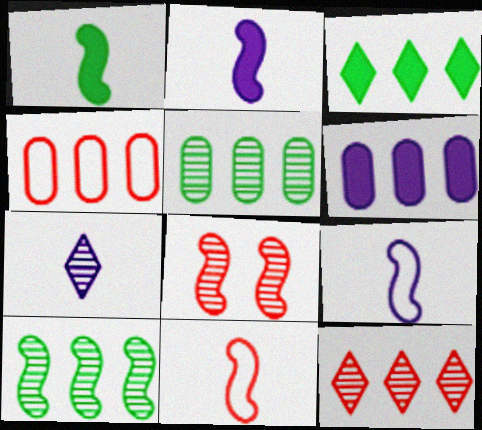[[4, 5, 6], 
[5, 7, 8]]